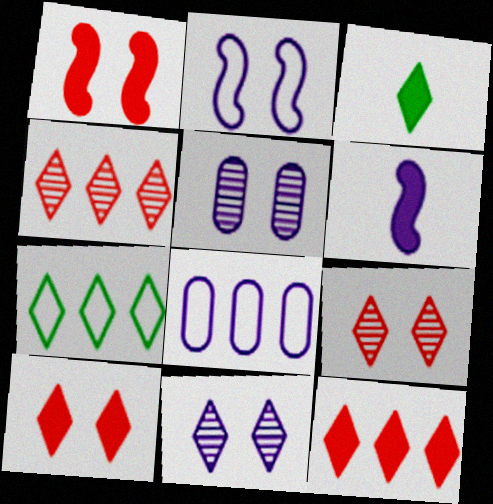[[6, 8, 11]]